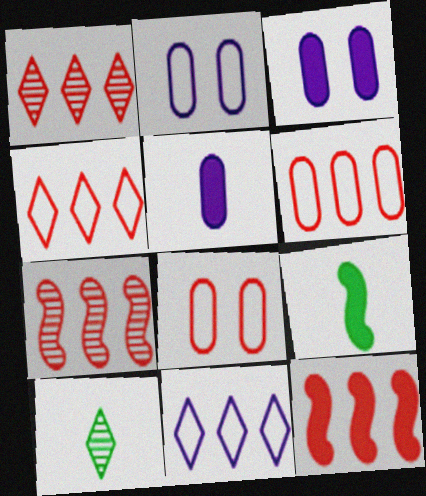[[1, 2, 9], 
[1, 6, 12], 
[2, 10, 12]]